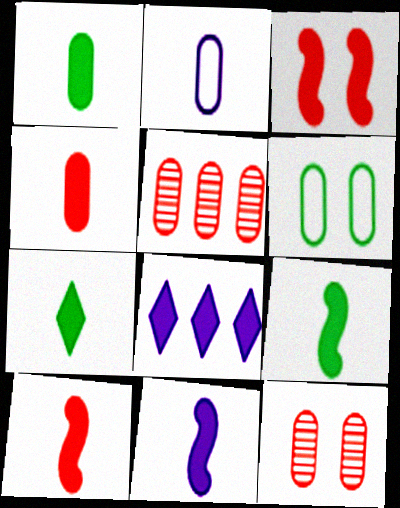[[1, 3, 8], 
[1, 7, 9], 
[4, 7, 11], 
[9, 10, 11]]